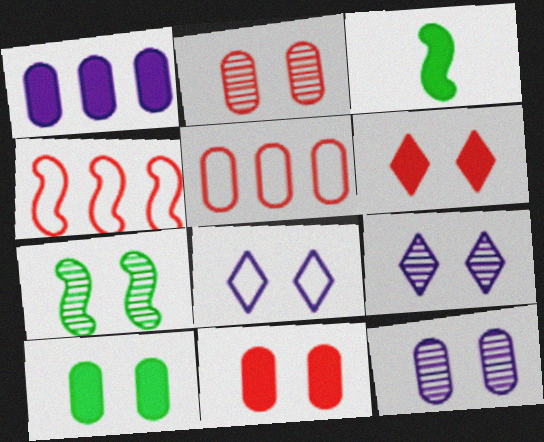[[1, 3, 6], 
[2, 7, 9], 
[3, 5, 9], 
[7, 8, 11]]